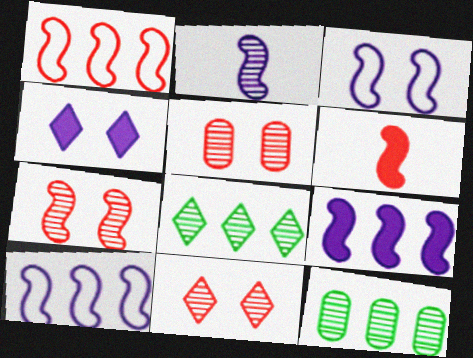[[1, 6, 7], 
[2, 3, 9], 
[2, 5, 8], 
[2, 11, 12], 
[5, 7, 11]]